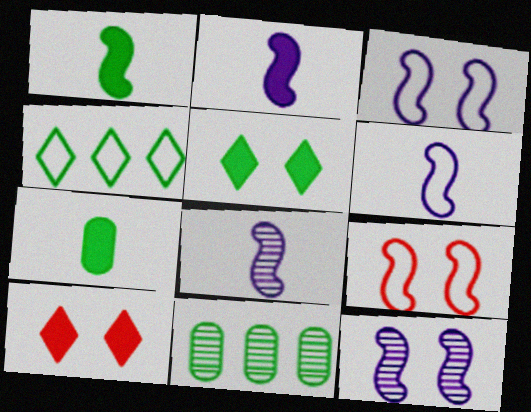[[2, 6, 8], 
[6, 10, 11]]